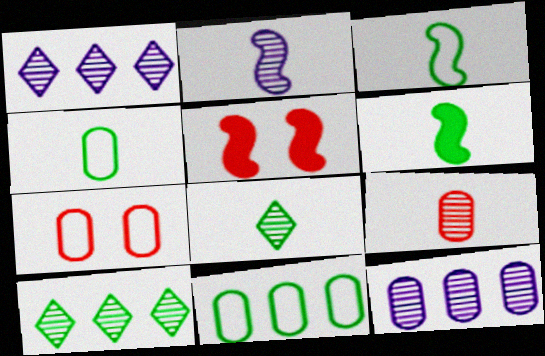[[1, 4, 5], 
[1, 6, 7], 
[2, 8, 9], 
[4, 6, 8]]